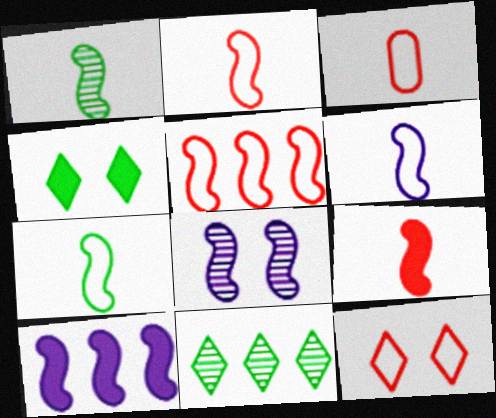[[1, 6, 9], 
[2, 6, 7], 
[3, 5, 12], 
[6, 8, 10]]